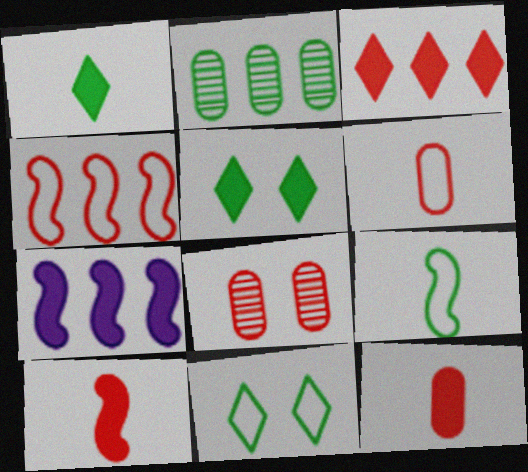[[2, 5, 9], 
[5, 7, 12]]